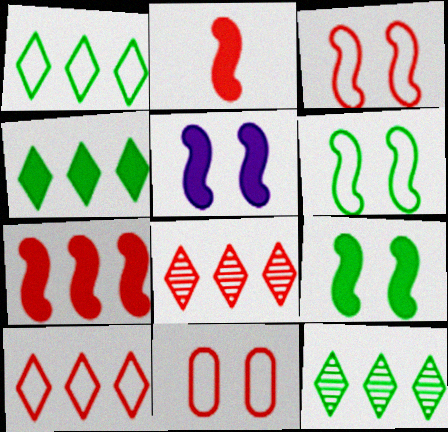[[1, 4, 12], 
[2, 8, 11]]